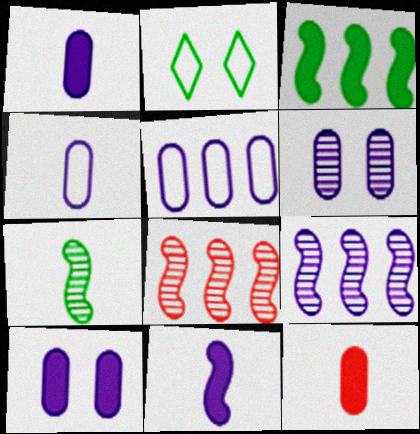[[1, 2, 8], 
[1, 5, 6], 
[2, 9, 12]]